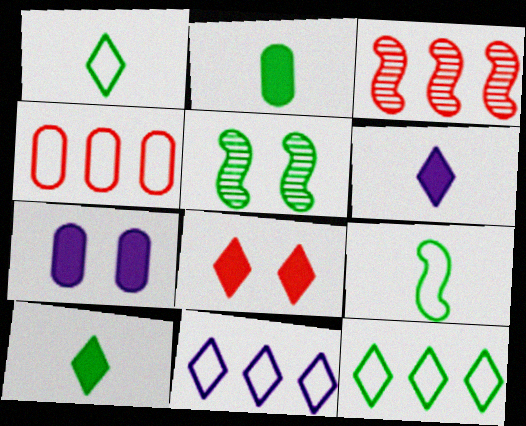[[1, 3, 7], 
[2, 5, 12], 
[4, 5, 6]]